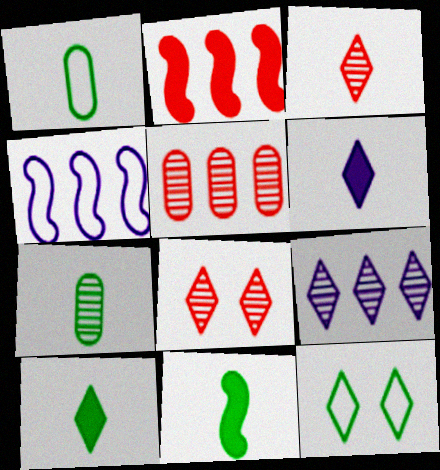[]